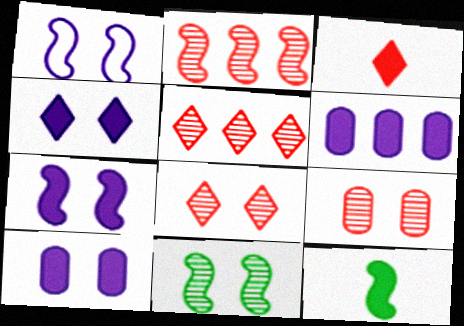[[1, 2, 12], 
[4, 7, 10]]